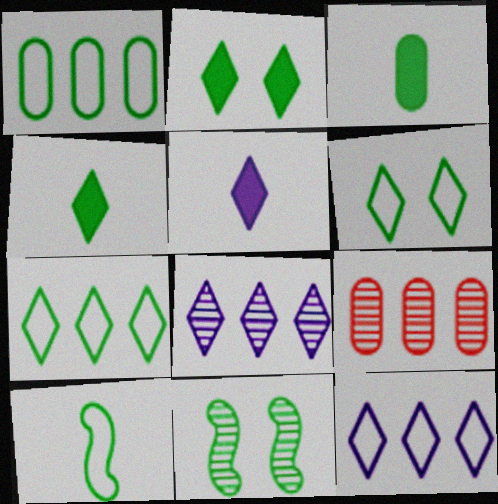[[1, 4, 11], 
[1, 6, 10], 
[3, 7, 11]]